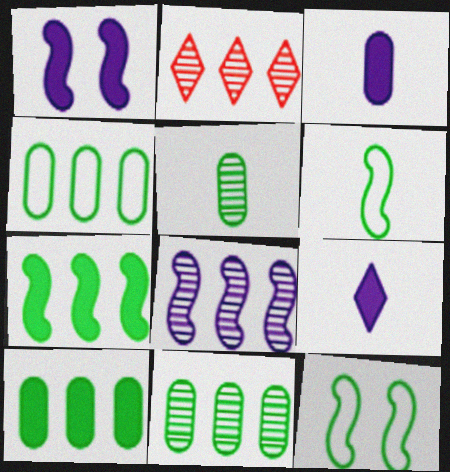[[2, 3, 12], 
[2, 8, 11], 
[4, 10, 11]]